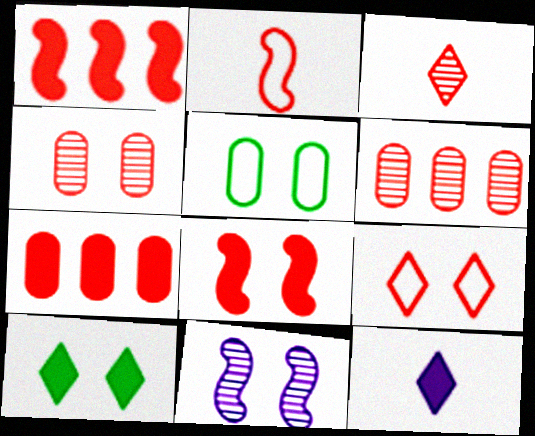[[4, 8, 9]]